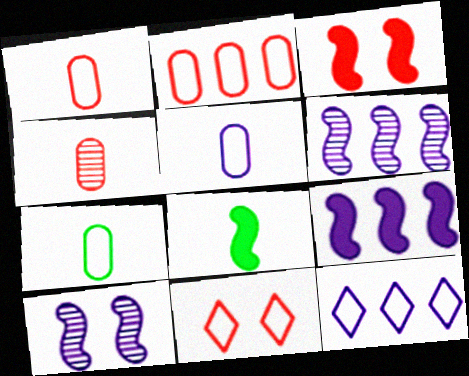[[1, 5, 7], 
[3, 8, 9]]